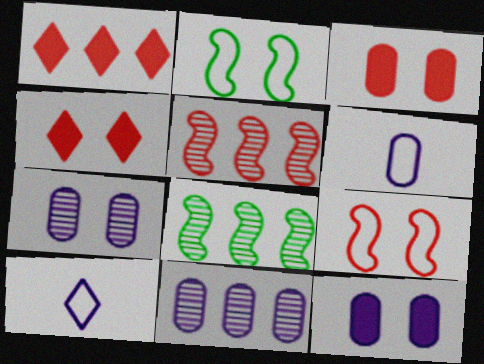[[2, 4, 7], 
[3, 8, 10], 
[4, 6, 8], 
[6, 11, 12]]